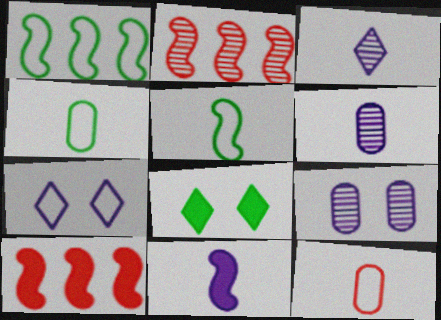[[1, 7, 12]]